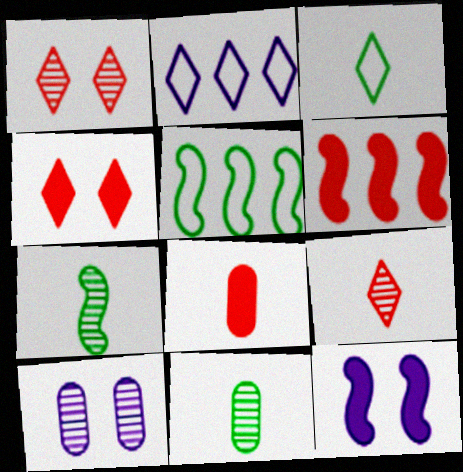[[3, 6, 10], 
[4, 6, 8]]